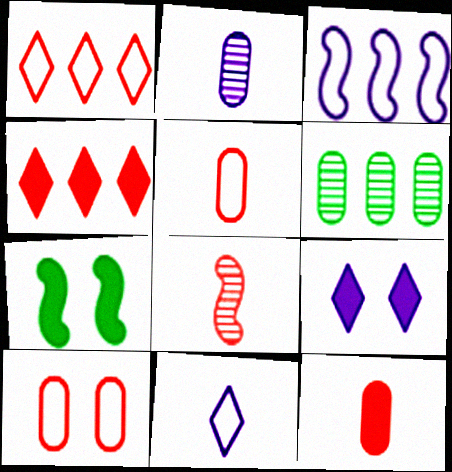[[1, 2, 7], 
[2, 3, 9], 
[3, 4, 6], 
[3, 7, 8], 
[4, 8, 10]]